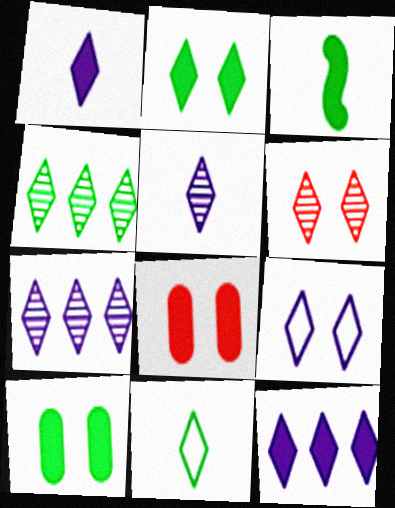[[1, 7, 9], 
[2, 4, 11], 
[2, 6, 9], 
[3, 8, 12], 
[4, 5, 6], 
[5, 9, 12], 
[6, 11, 12]]